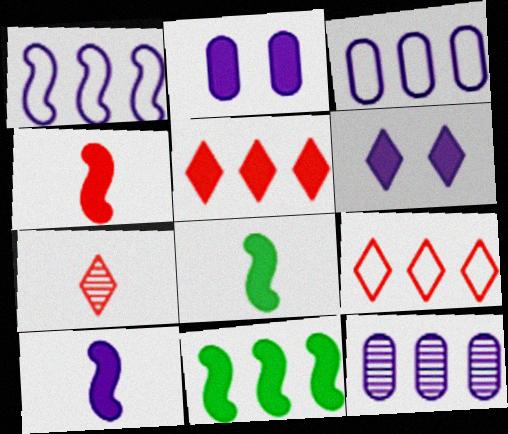[[2, 5, 8], 
[4, 8, 10], 
[9, 11, 12]]